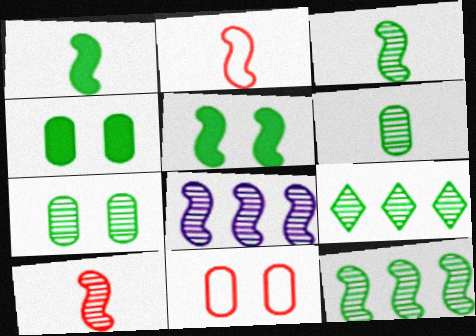[[2, 5, 8], 
[3, 7, 9]]